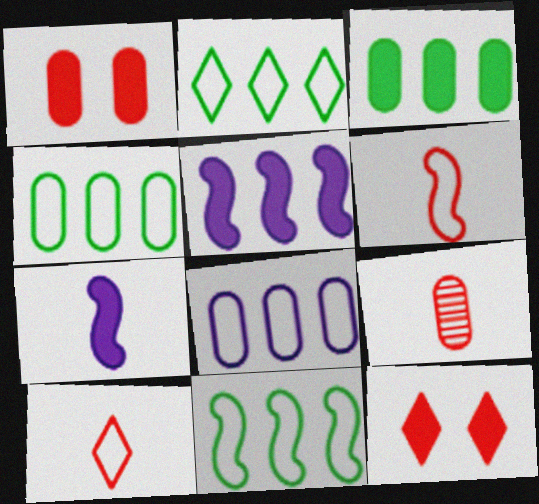[[2, 4, 11], 
[3, 7, 12]]